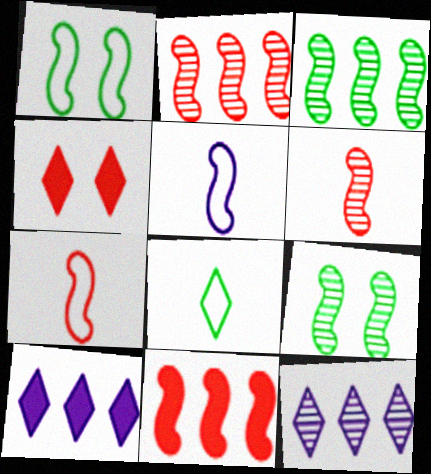[[4, 8, 12], 
[5, 9, 11]]